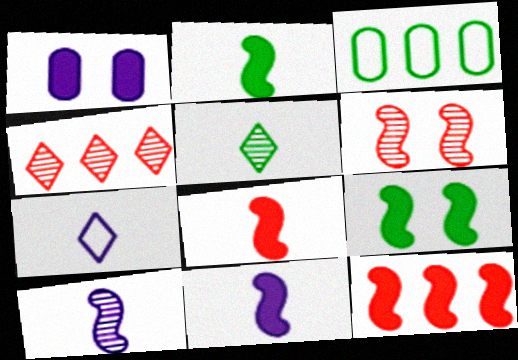[[2, 8, 11], 
[3, 5, 9], 
[9, 11, 12]]